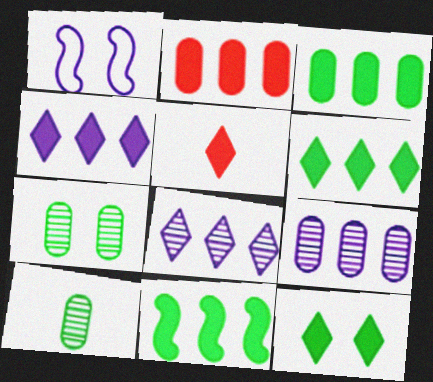[[2, 4, 11], 
[3, 6, 11], 
[4, 5, 12]]